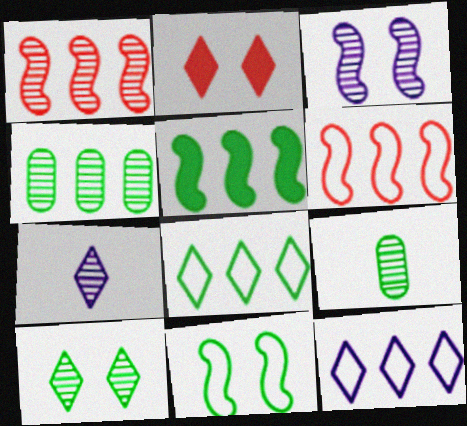[[2, 7, 8], 
[4, 5, 8]]